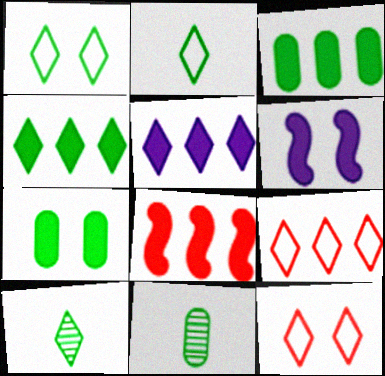[[1, 4, 10], 
[3, 5, 8], 
[5, 10, 12], 
[6, 9, 11]]